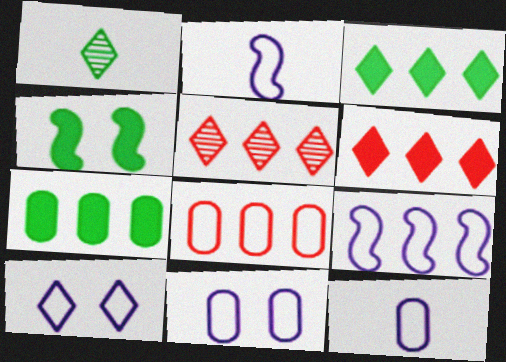[[1, 6, 10], 
[4, 5, 12], 
[5, 7, 9], 
[9, 10, 12]]